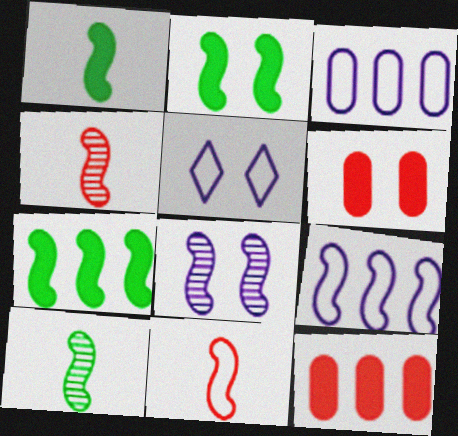[[1, 2, 7], 
[2, 4, 9], 
[5, 10, 12], 
[7, 8, 11]]